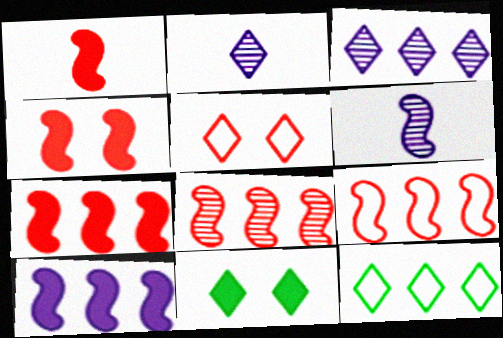[[1, 4, 7], 
[7, 8, 9]]